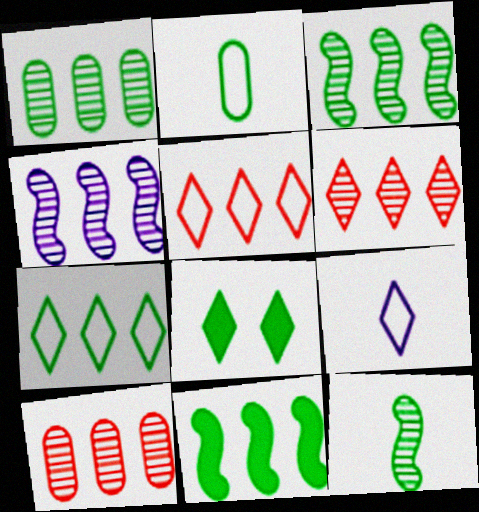[[1, 4, 6], 
[1, 7, 11], 
[2, 3, 8], 
[6, 8, 9]]